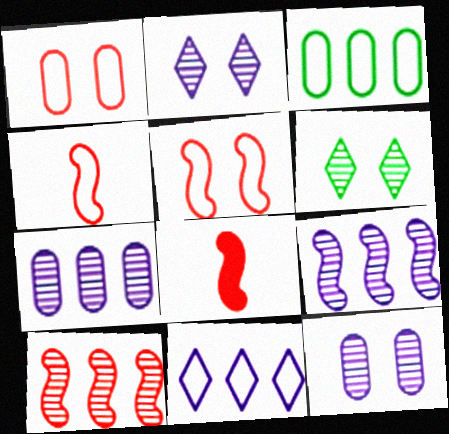[[2, 3, 8], 
[5, 8, 10]]